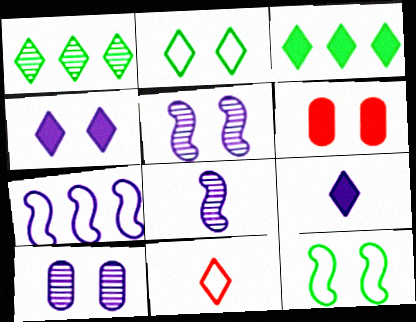[[1, 4, 11], 
[2, 5, 6], 
[7, 9, 10]]